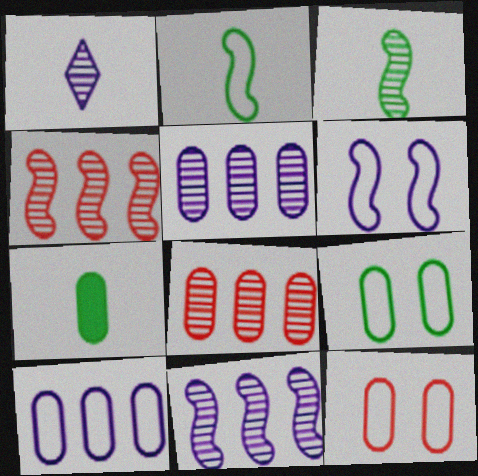[[5, 7, 12]]